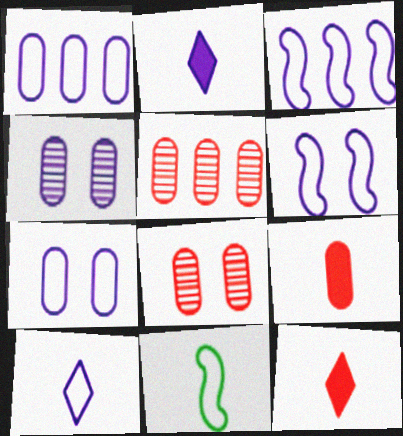[[1, 6, 10], 
[2, 3, 4], 
[3, 7, 10]]